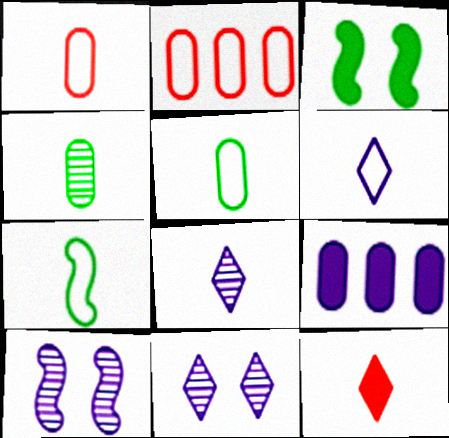[[1, 6, 7], 
[2, 3, 8], 
[3, 9, 12], 
[6, 9, 10]]